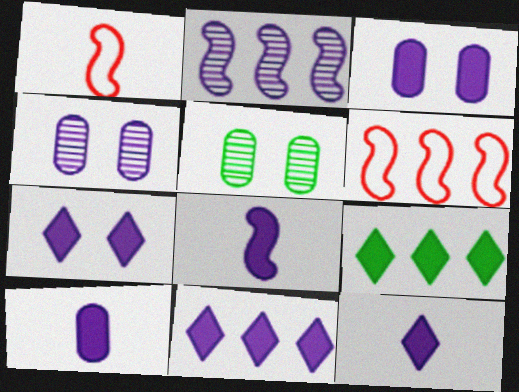[[1, 4, 9], 
[1, 5, 11], 
[3, 8, 11], 
[5, 6, 12], 
[7, 11, 12], 
[8, 10, 12]]